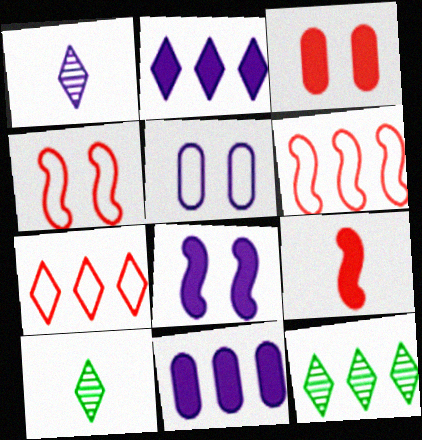[[2, 7, 12], 
[4, 10, 11], 
[5, 9, 12], 
[6, 11, 12]]